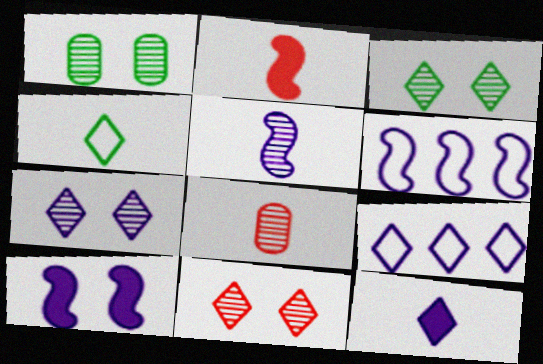[[1, 2, 9], 
[3, 7, 11], 
[5, 6, 10], 
[7, 9, 12]]